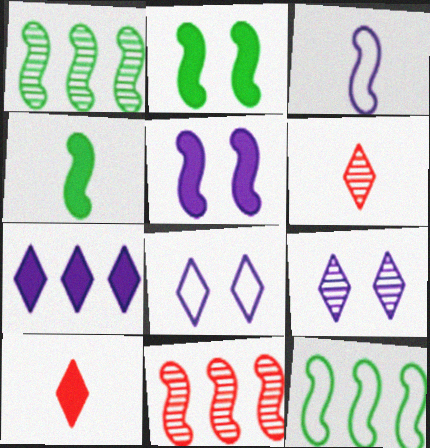[[2, 3, 11]]